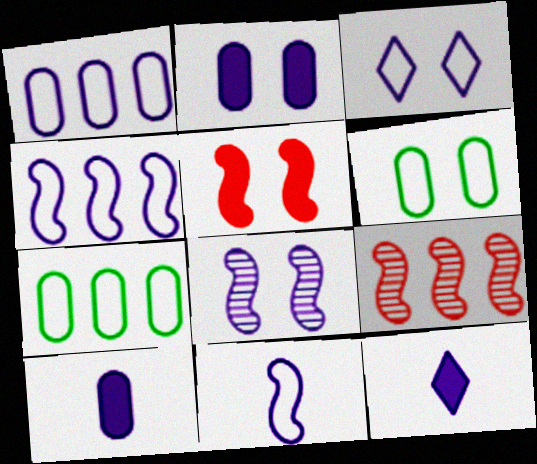[[1, 3, 11], 
[1, 8, 12], 
[2, 3, 8], 
[6, 9, 12]]